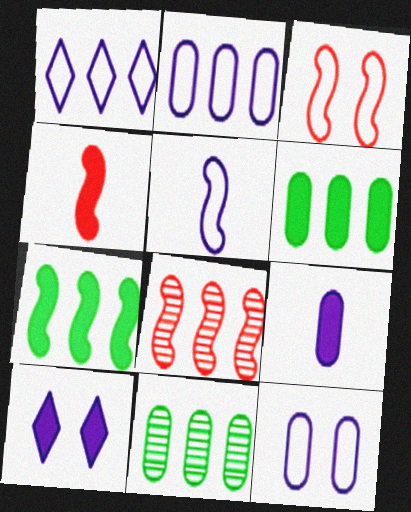[[1, 5, 12], 
[1, 6, 8], 
[3, 4, 8], 
[4, 6, 10]]